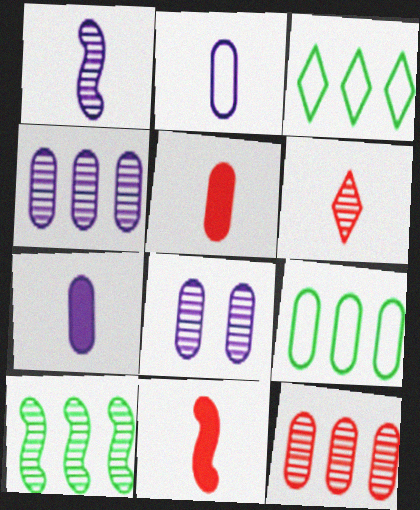[[3, 8, 11], 
[5, 8, 9], 
[6, 8, 10]]